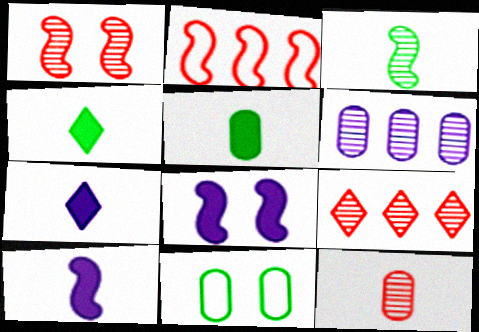[[1, 9, 12], 
[2, 3, 8], 
[9, 10, 11]]